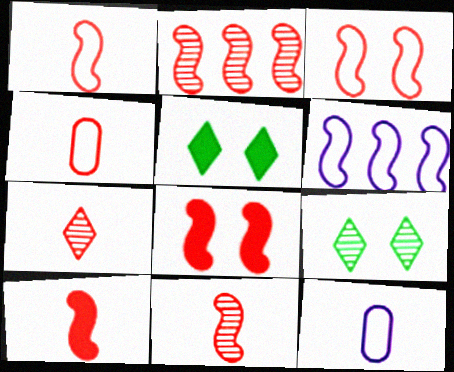[[1, 2, 8], 
[1, 10, 11], 
[2, 3, 10], 
[2, 5, 12], 
[4, 7, 10]]